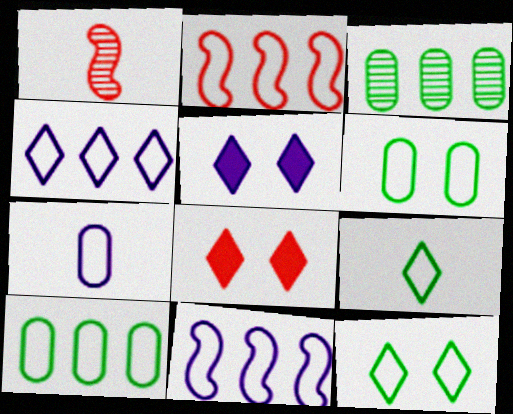[[1, 5, 10], 
[2, 4, 10], 
[2, 7, 12]]